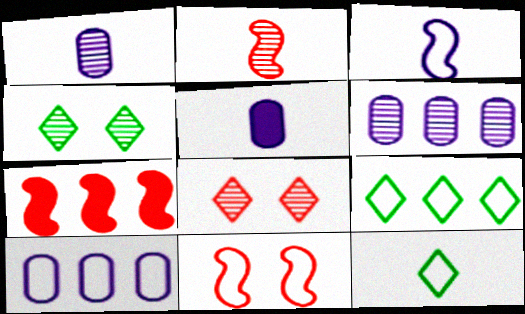[[2, 4, 6], 
[2, 5, 12], 
[2, 7, 11], 
[6, 7, 9], 
[10, 11, 12]]